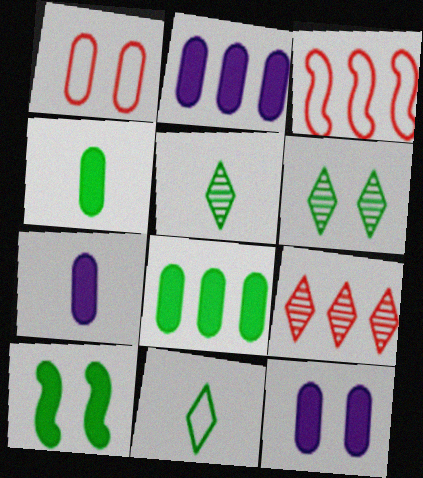[[2, 7, 12], 
[3, 5, 12], 
[3, 6, 7]]